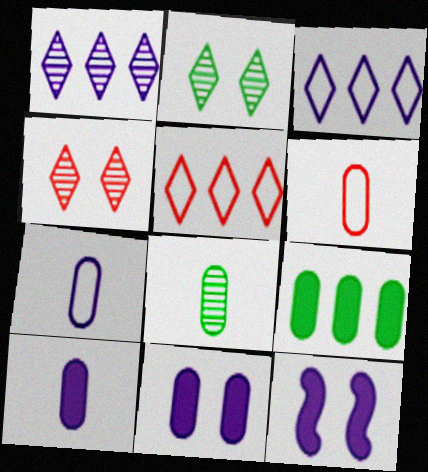[[1, 7, 12], 
[5, 8, 12], 
[6, 8, 10]]